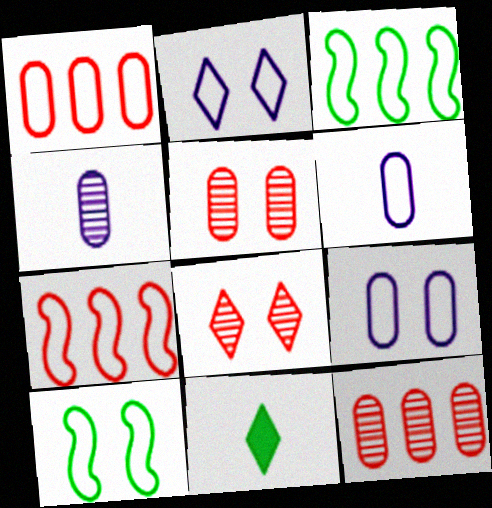[]